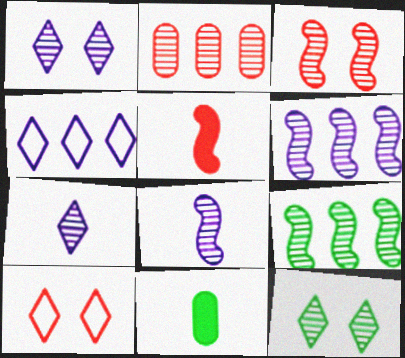[[2, 5, 10], 
[2, 8, 12], 
[3, 4, 11], 
[3, 8, 9], 
[6, 10, 11]]